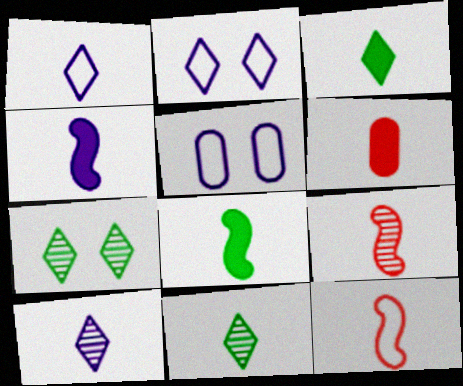[[3, 4, 6]]